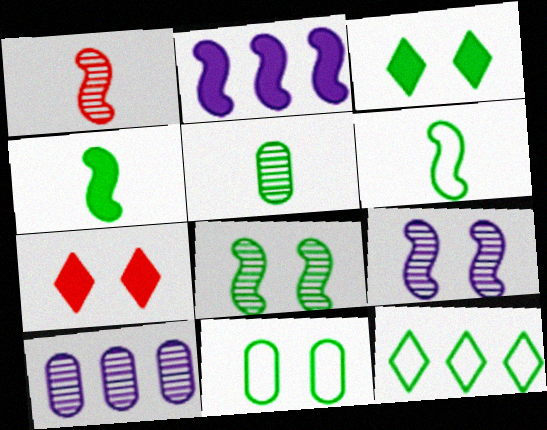[[3, 8, 11], 
[6, 7, 10], 
[6, 11, 12], 
[7, 9, 11]]